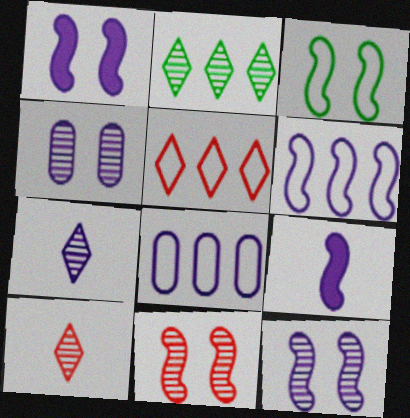[[1, 3, 11], 
[1, 7, 8], 
[6, 9, 12]]